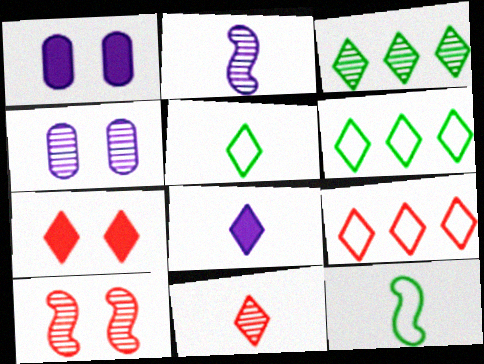[[5, 8, 11], 
[7, 9, 11]]